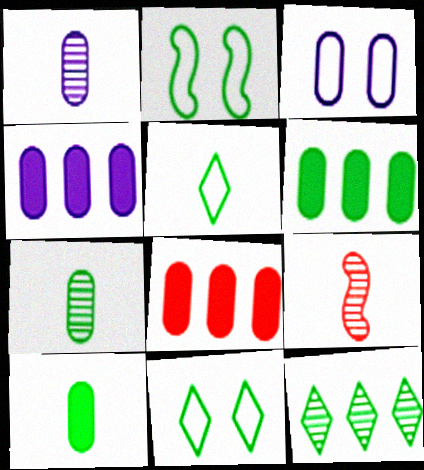[[1, 3, 4], 
[2, 10, 12], 
[3, 7, 8], 
[4, 6, 8], 
[4, 9, 11]]